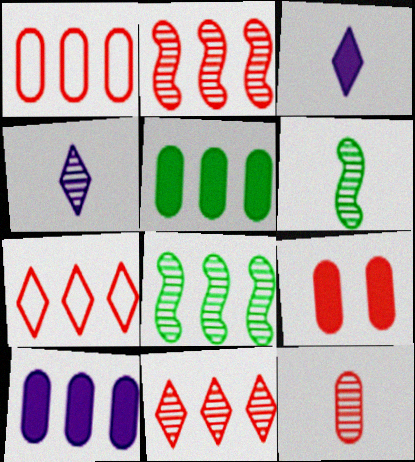[[1, 9, 12], 
[4, 6, 12], 
[7, 8, 10]]